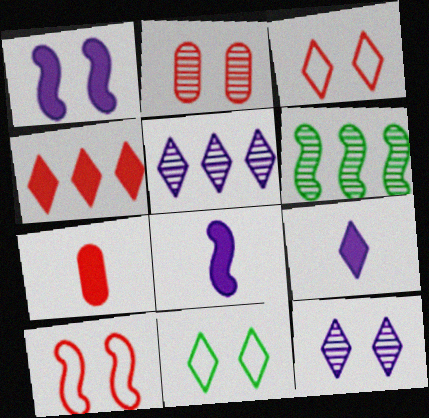[[1, 2, 11], 
[6, 8, 10]]